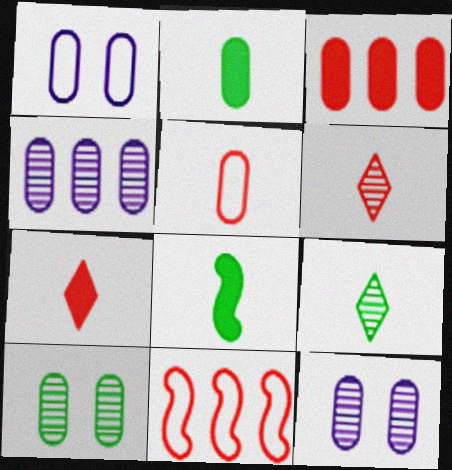[]